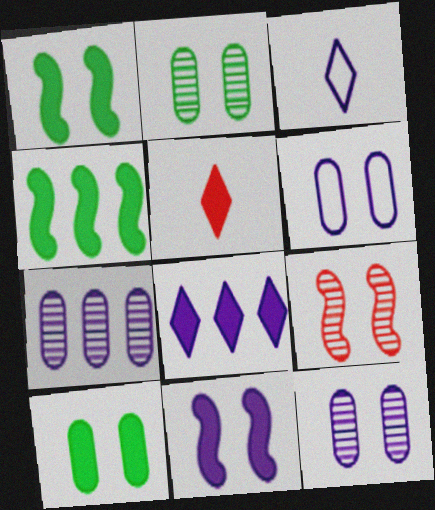[[3, 7, 11]]